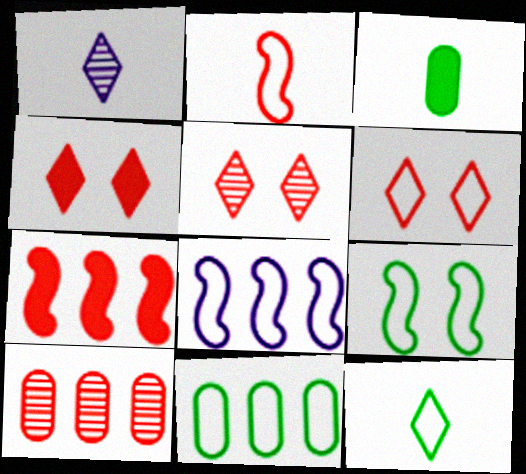[[1, 2, 3], 
[2, 4, 10], 
[2, 8, 9], 
[3, 5, 8], 
[4, 5, 6], 
[9, 11, 12]]